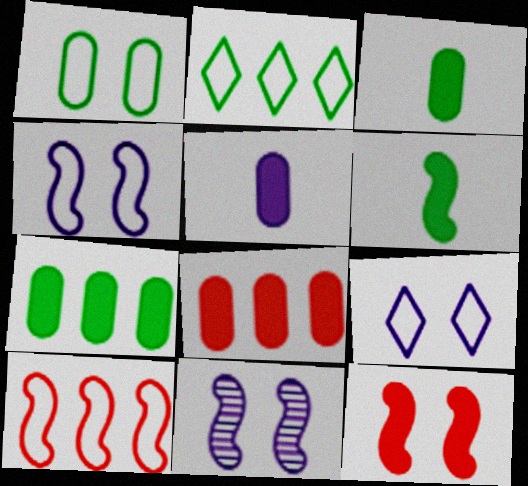[[6, 10, 11]]